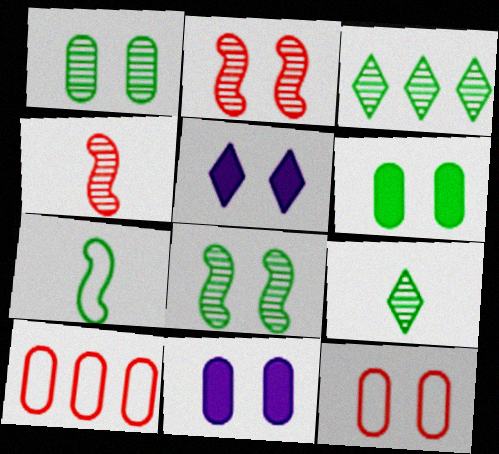[[1, 11, 12], 
[3, 6, 7], 
[5, 8, 12]]